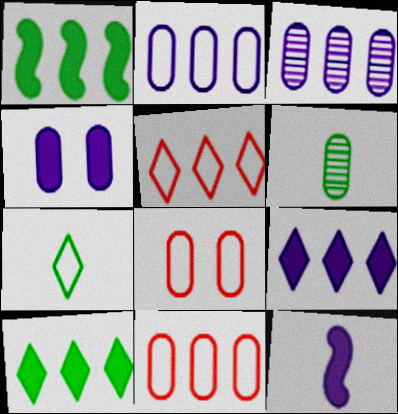[[1, 3, 5], 
[4, 6, 11], 
[4, 9, 12]]